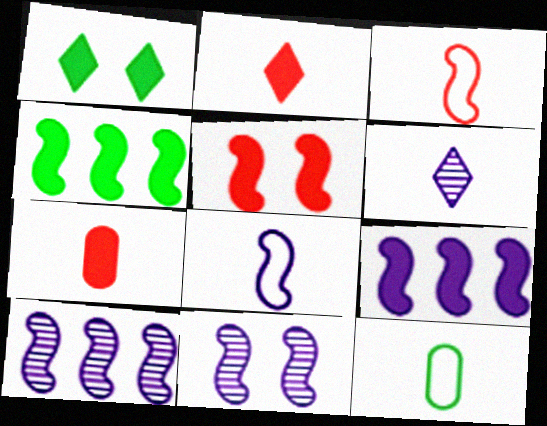[[1, 7, 9], 
[3, 4, 11], 
[8, 9, 11]]